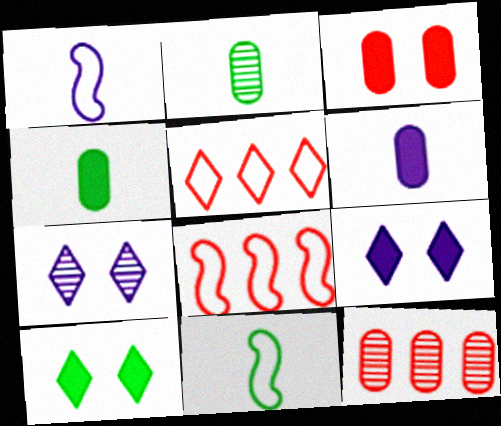[[1, 10, 12], 
[2, 8, 9], 
[4, 7, 8], 
[9, 11, 12]]